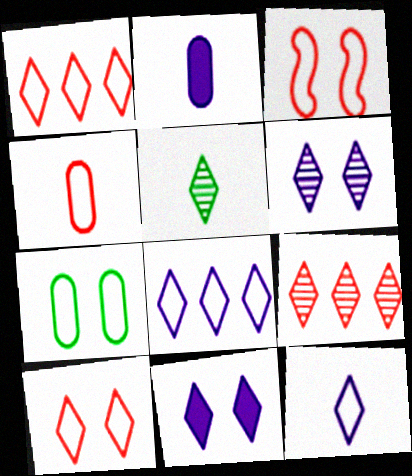[[1, 3, 4], 
[1, 5, 11], 
[5, 6, 9]]